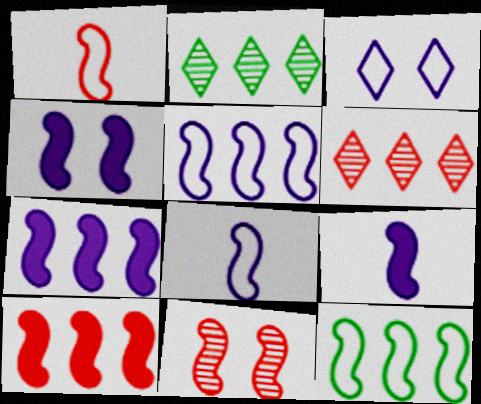[[1, 10, 11], 
[4, 7, 9], 
[9, 11, 12]]